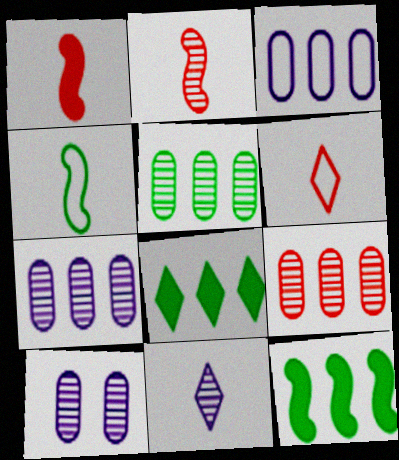[[5, 7, 9], 
[6, 10, 12]]